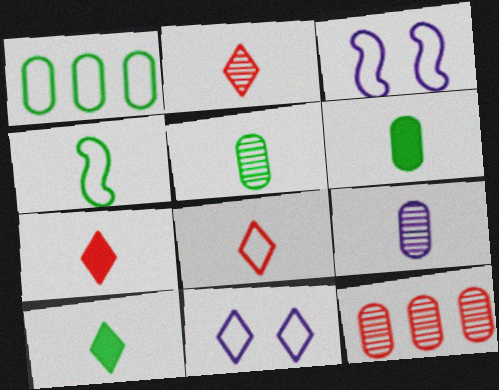[[1, 3, 8], 
[2, 7, 8], 
[3, 10, 12], 
[4, 5, 10], 
[4, 7, 9]]